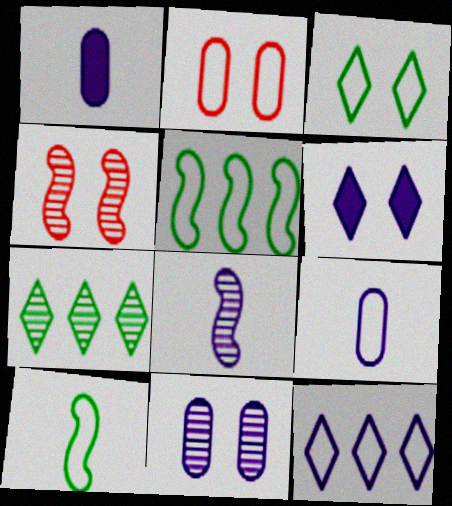[[2, 10, 12]]